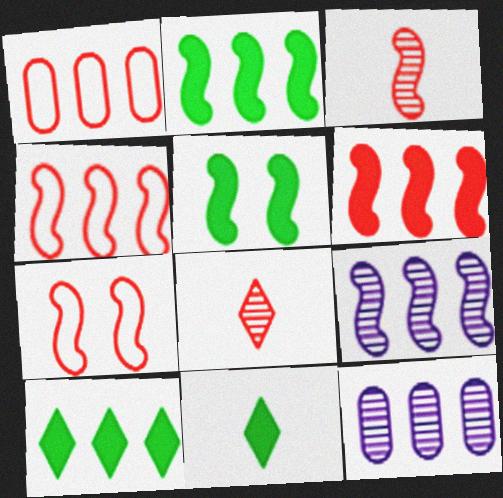[[1, 9, 10], 
[2, 4, 9], 
[3, 6, 7], 
[4, 10, 12], 
[7, 11, 12]]